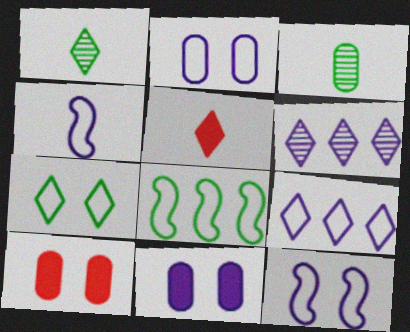[[2, 4, 9], 
[3, 4, 5], 
[4, 6, 11], 
[5, 6, 7]]